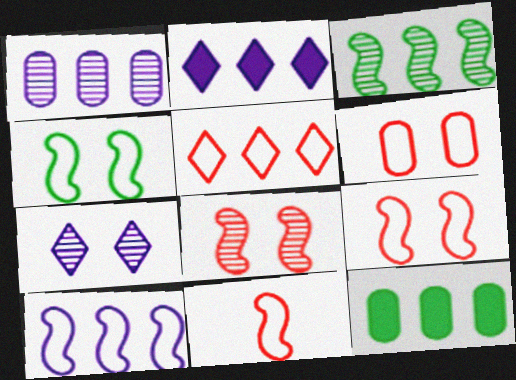[[1, 2, 10], 
[4, 10, 11], 
[5, 6, 11], 
[7, 11, 12]]